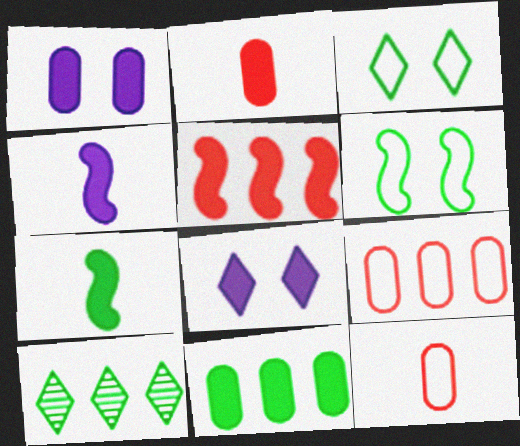[[1, 2, 11]]